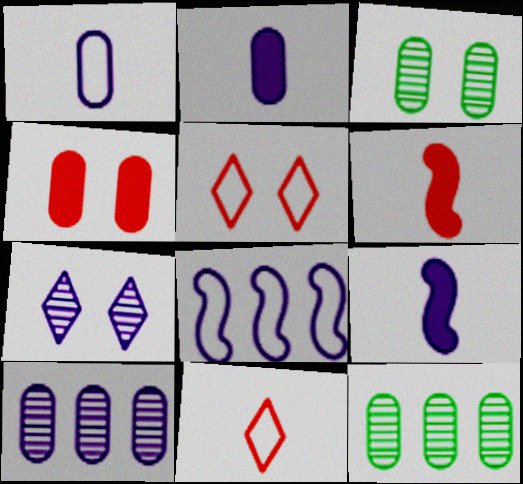[[1, 4, 12], 
[2, 7, 8], 
[5, 9, 12]]